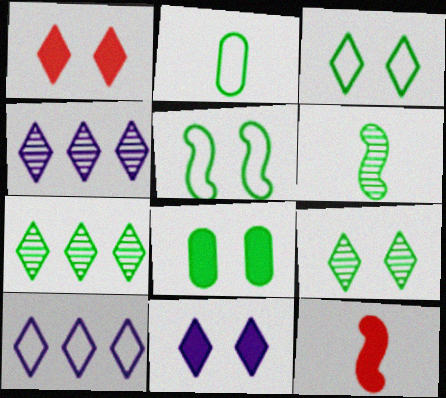[[5, 8, 9]]